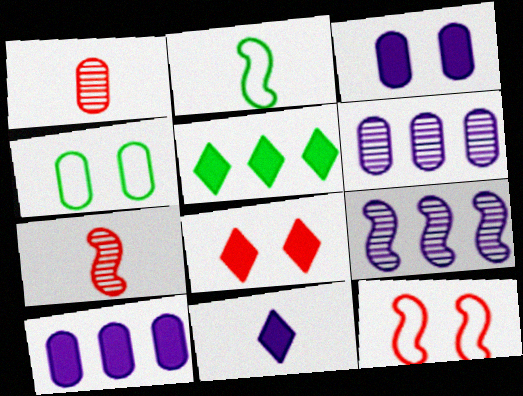[[1, 2, 11], 
[1, 4, 10], 
[2, 6, 8], 
[5, 8, 11]]